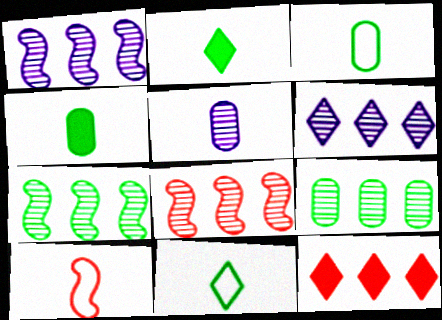[[1, 7, 8], 
[2, 5, 10], 
[6, 8, 9]]